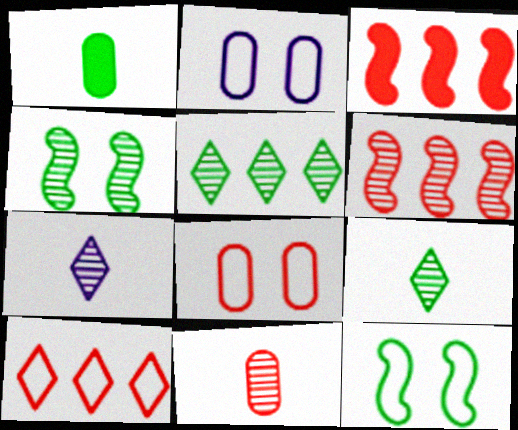[[1, 5, 12], 
[2, 3, 9]]